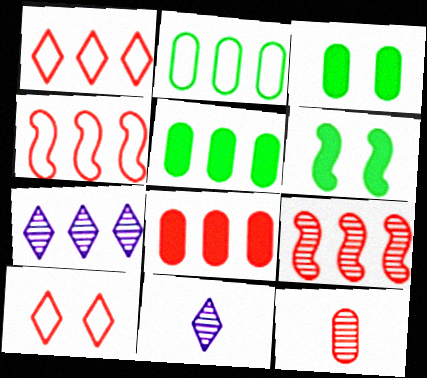[[1, 8, 9], 
[3, 4, 11], 
[4, 5, 7]]